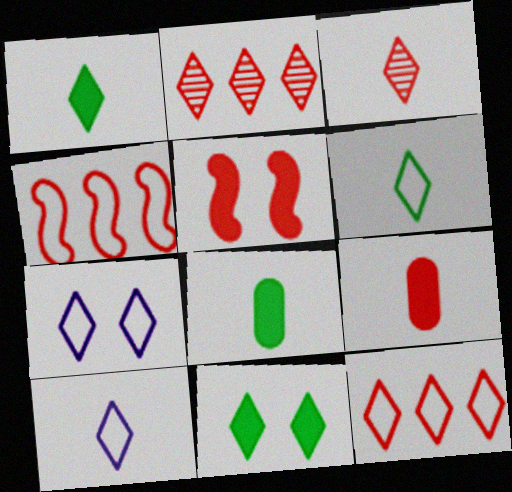[[1, 2, 7], 
[1, 3, 10], 
[2, 10, 11], 
[6, 7, 12]]